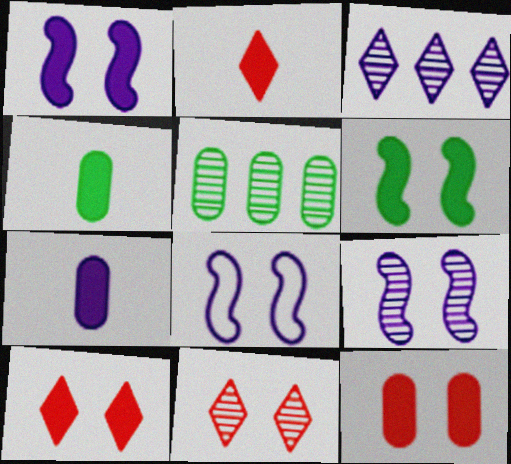[[1, 8, 9], 
[2, 5, 8], 
[3, 7, 8]]